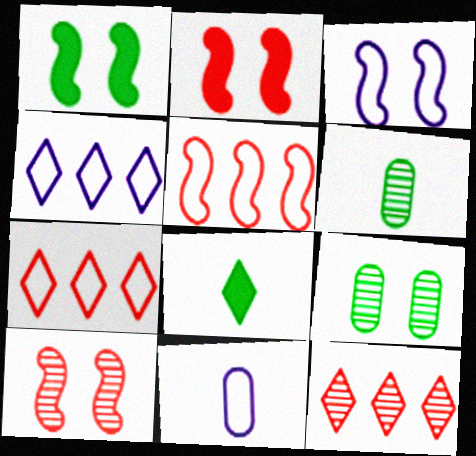[[1, 3, 10], 
[1, 11, 12], 
[2, 4, 6], 
[3, 4, 11]]